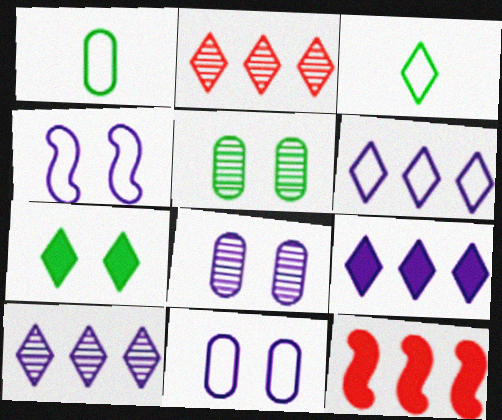[[3, 8, 12], 
[6, 9, 10]]